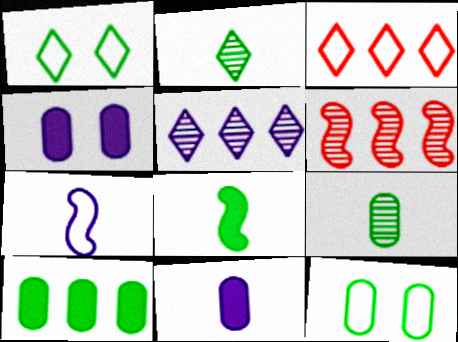[[1, 6, 11], 
[3, 7, 12], 
[4, 5, 7], 
[9, 10, 12]]